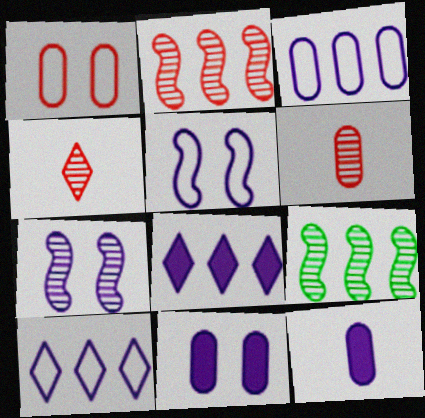[[7, 10, 12]]